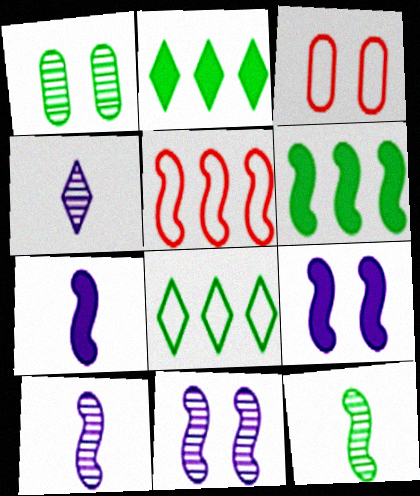[[2, 3, 10], 
[3, 4, 6], 
[5, 9, 12]]